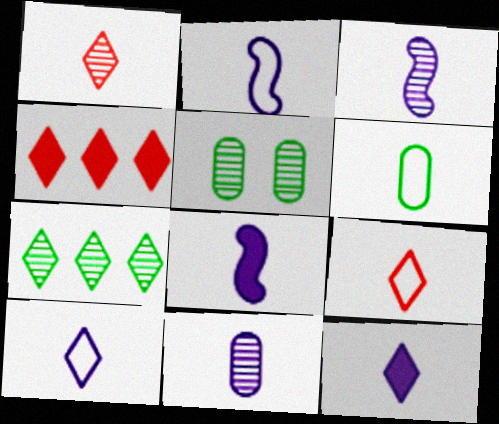[[1, 6, 8], 
[2, 3, 8], 
[2, 4, 5], 
[2, 6, 9], 
[2, 11, 12], 
[8, 10, 11]]